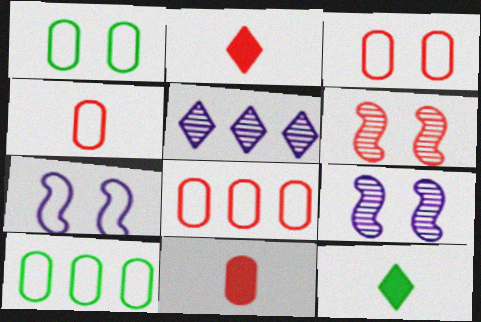[[2, 6, 8], 
[2, 9, 10], 
[3, 4, 8], 
[8, 9, 12]]